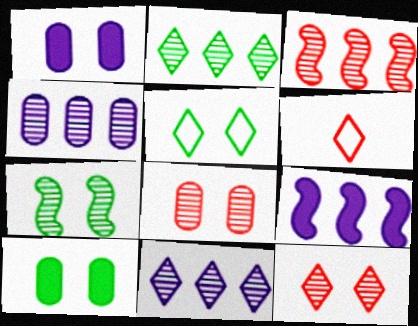[[2, 3, 4], 
[5, 7, 10]]